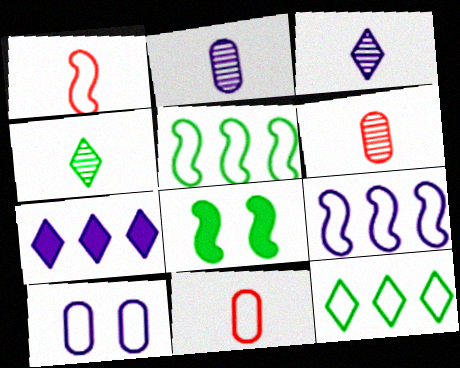[[1, 10, 12]]